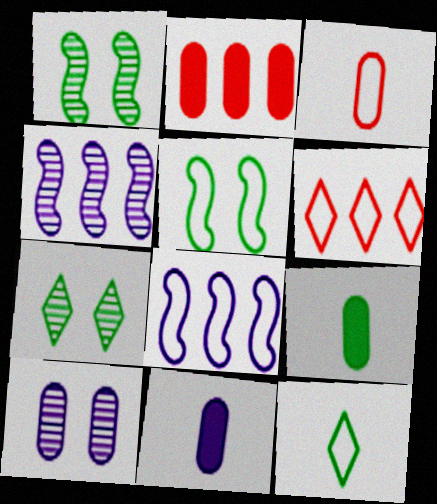[[1, 6, 11]]